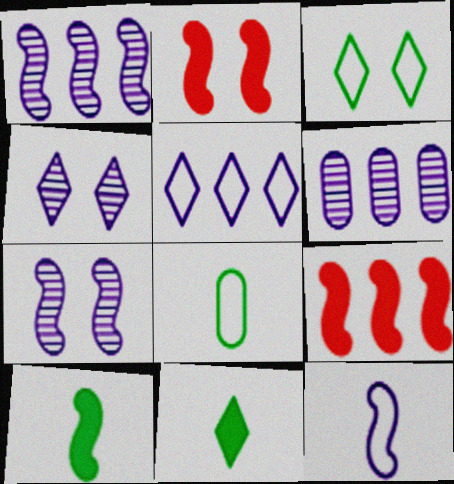[[4, 8, 9]]